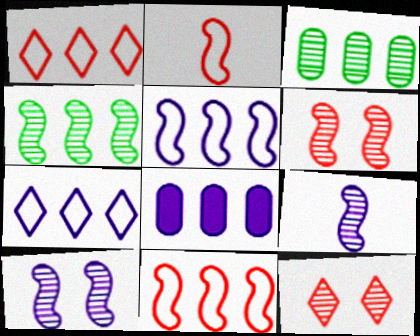[[1, 4, 8], 
[3, 9, 12], 
[4, 6, 9]]